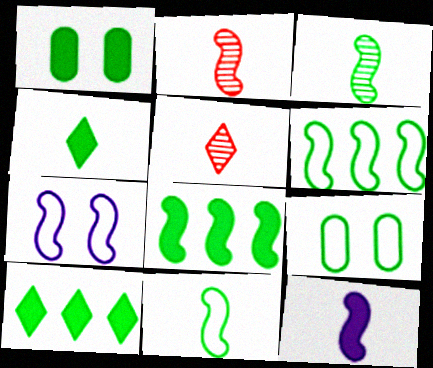[[1, 4, 8], 
[2, 7, 8], 
[2, 11, 12], 
[3, 9, 10]]